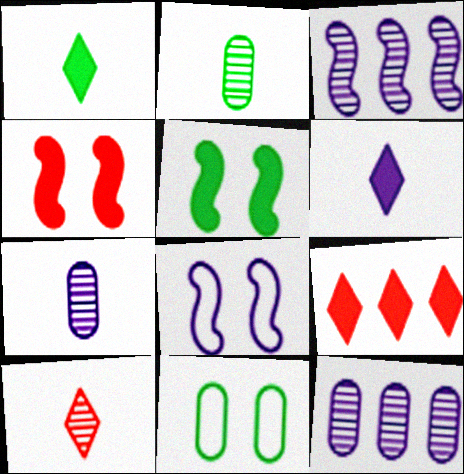[[2, 8, 9], 
[6, 8, 12]]